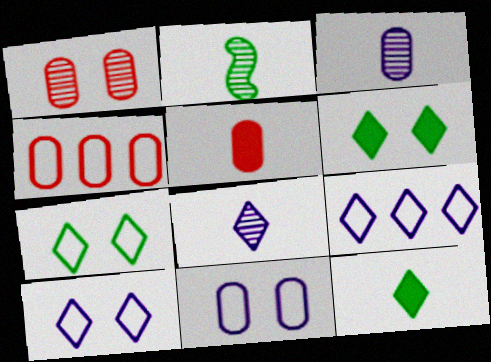[[1, 4, 5]]